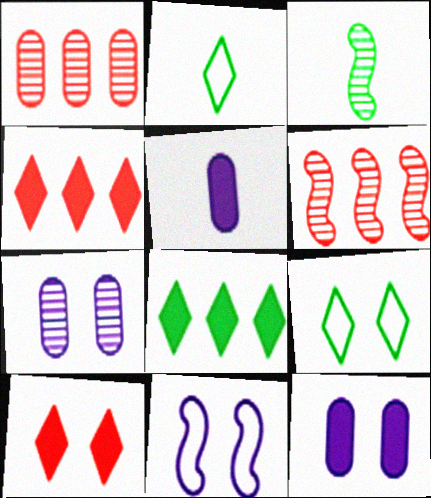[[2, 6, 12], 
[5, 6, 9]]